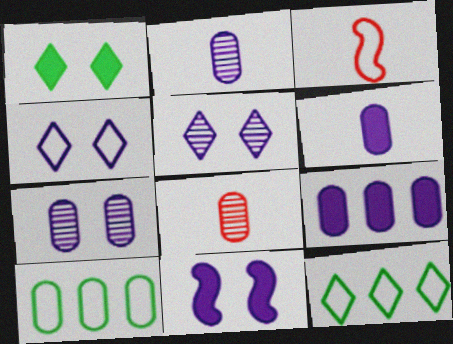[[3, 4, 10], 
[4, 7, 11], 
[8, 11, 12]]